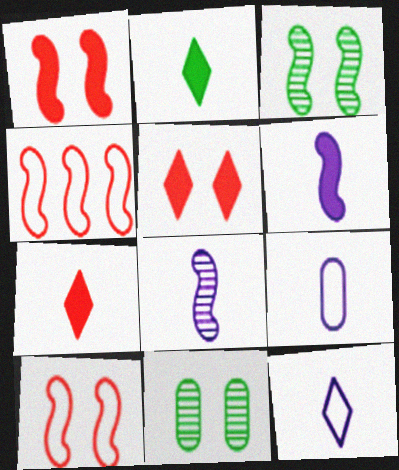[[3, 4, 6]]